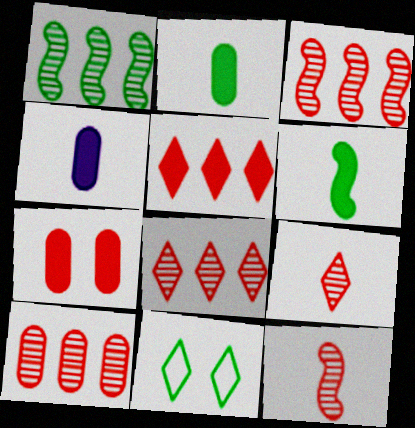[[1, 2, 11], 
[3, 4, 11], 
[3, 8, 10]]